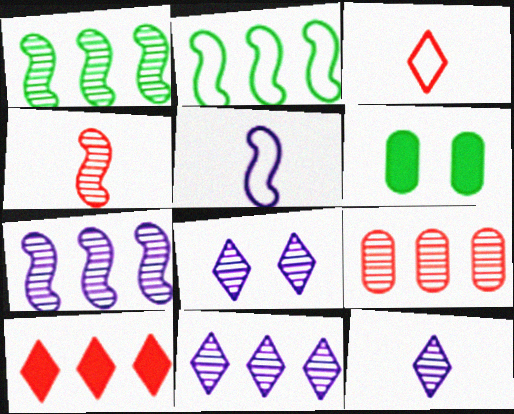[[1, 9, 11], 
[3, 6, 7], 
[8, 11, 12]]